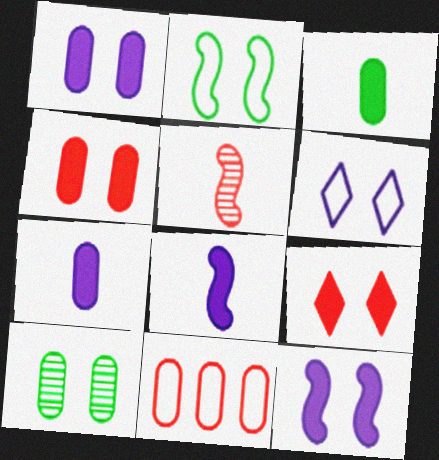[[5, 9, 11], 
[7, 10, 11]]